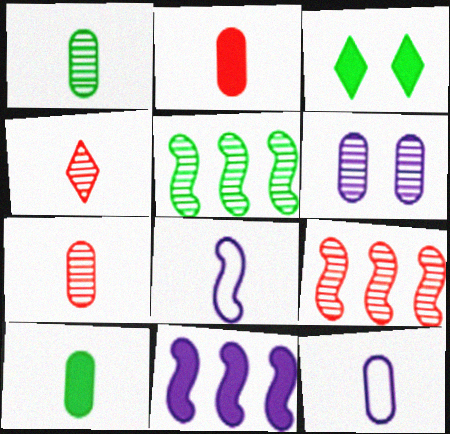[[1, 2, 12], 
[2, 3, 11], 
[3, 9, 12], 
[4, 5, 6], 
[4, 8, 10], 
[7, 10, 12]]